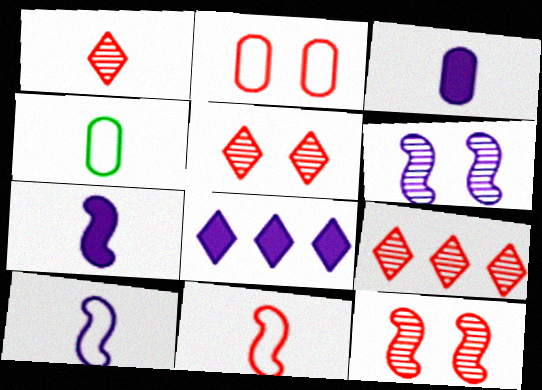[[1, 4, 7], 
[1, 5, 9], 
[4, 8, 12]]